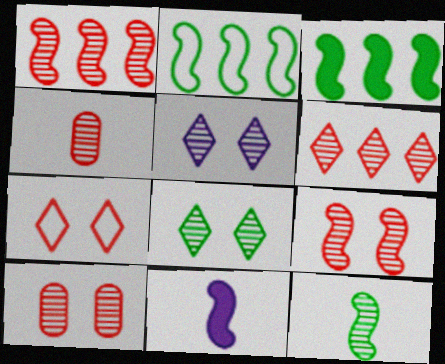[[2, 9, 11], 
[4, 6, 9]]